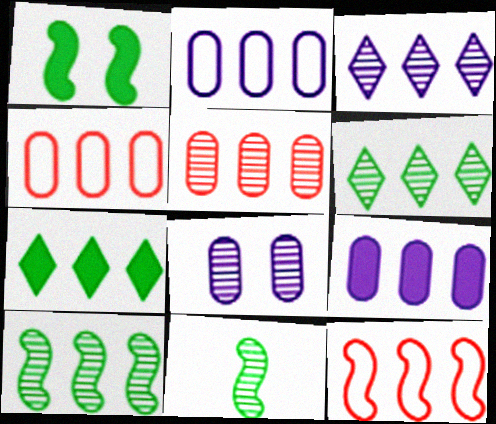[[3, 5, 10], 
[6, 9, 12]]